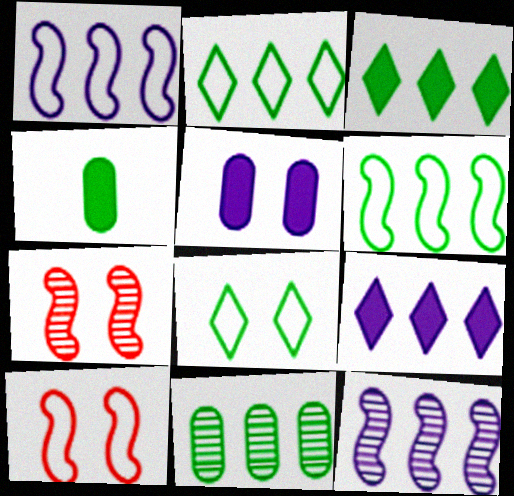[[3, 6, 11], 
[5, 7, 8]]